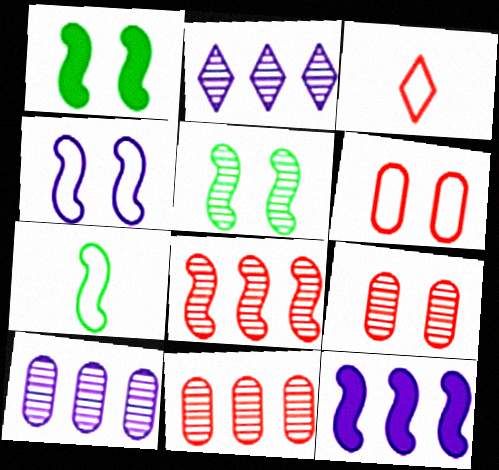[[1, 3, 10]]